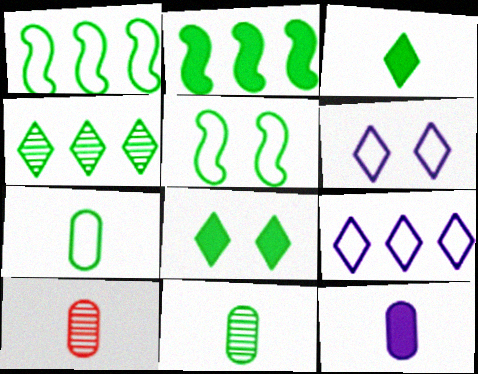[[1, 8, 11], 
[2, 6, 10], 
[7, 10, 12]]